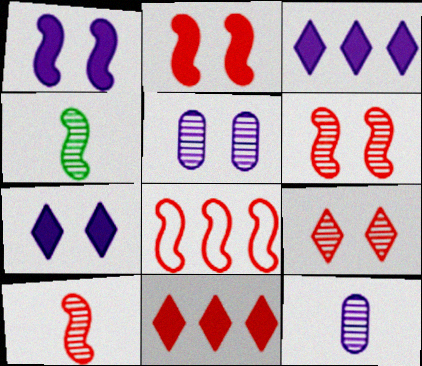[[1, 4, 8], 
[2, 8, 10]]